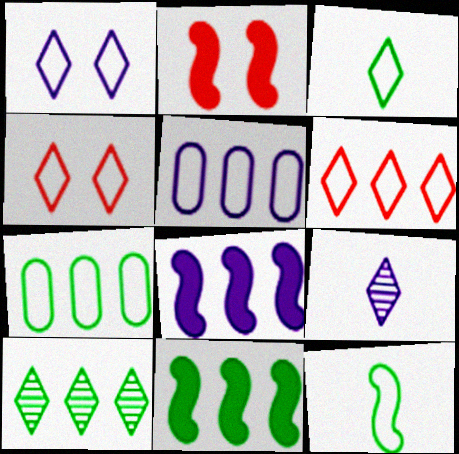[[1, 3, 6], 
[2, 7, 9], 
[4, 5, 12], 
[7, 10, 11]]